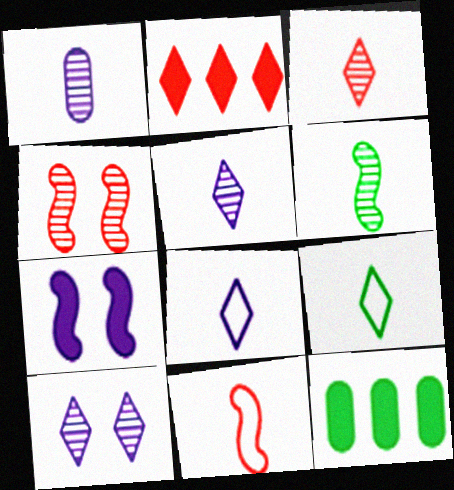[[1, 3, 6], 
[2, 9, 10], 
[4, 8, 12], 
[10, 11, 12]]